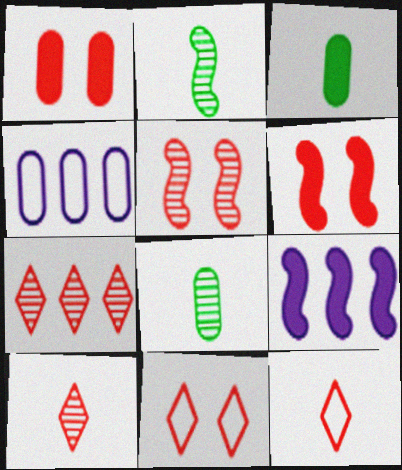[[1, 4, 8], 
[1, 5, 11], 
[8, 9, 11]]